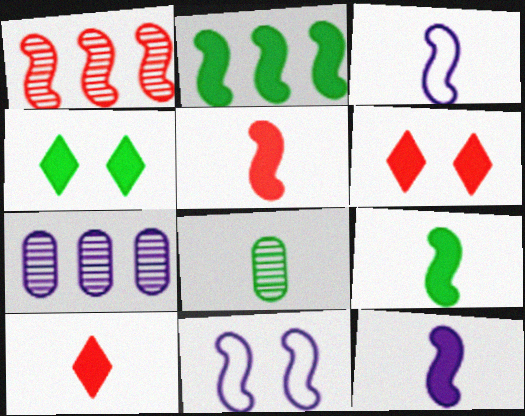[[1, 9, 11], 
[3, 8, 10], 
[5, 9, 12]]